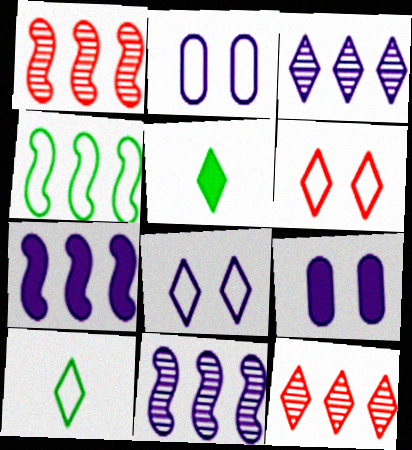[[1, 2, 5], 
[1, 4, 7], 
[1, 9, 10], 
[3, 5, 6], 
[5, 8, 12]]